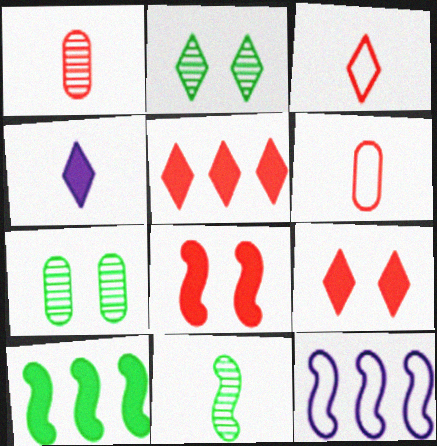[[4, 6, 11], 
[8, 11, 12]]